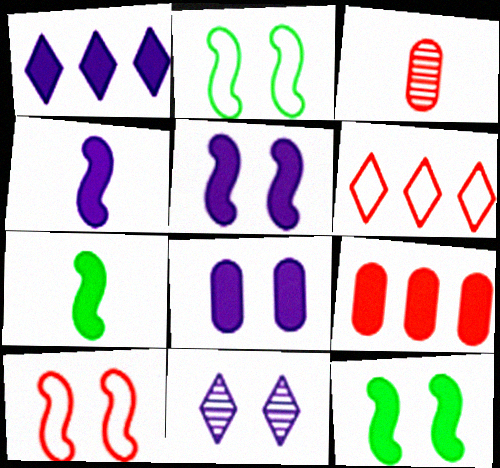[[1, 2, 3], 
[1, 4, 8]]